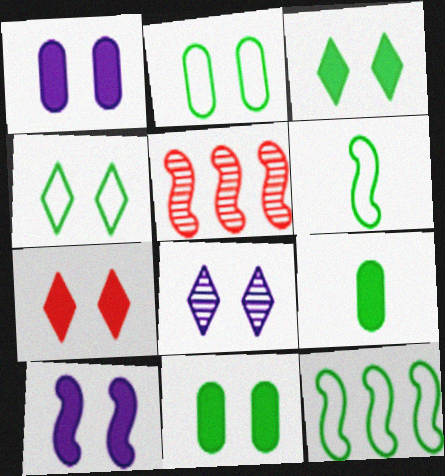[[4, 7, 8], 
[5, 6, 10], 
[7, 10, 11]]